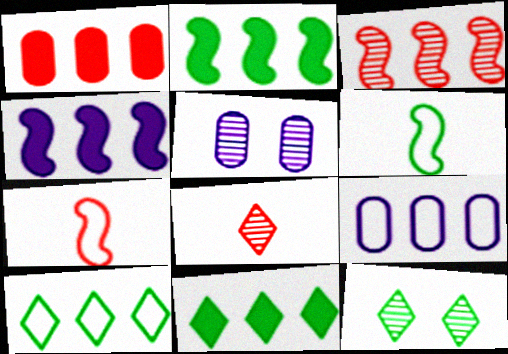[[1, 4, 11], 
[3, 9, 11], 
[5, 7, 11]]